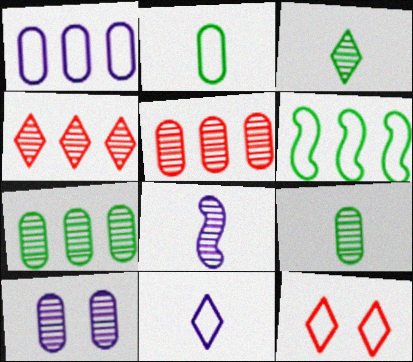[[5, 9, 10]]